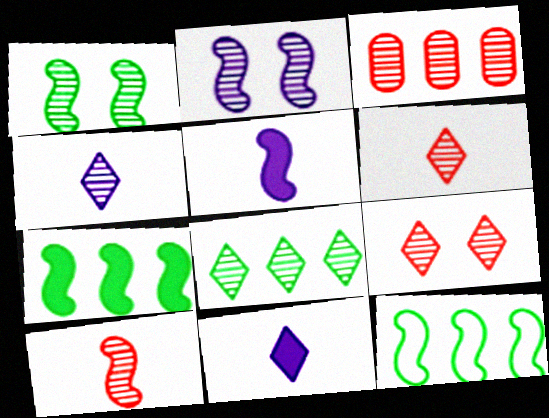[[1, 3, 4], 
[3, 9, 10], 
[4, 8, 9]]